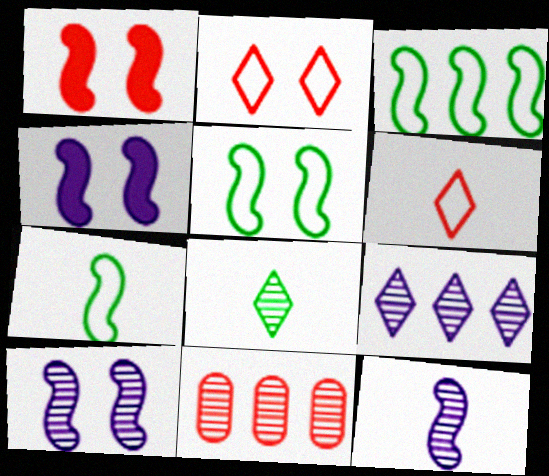[[1, 3, 12], 
[1, 5, 10], 
[1, 6, 11], 
[3, 5, 7], 
[8, 10, 11]]